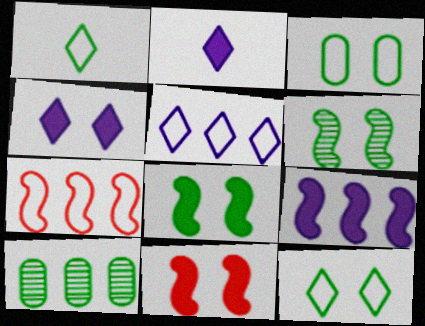[[1, 8, 10]]